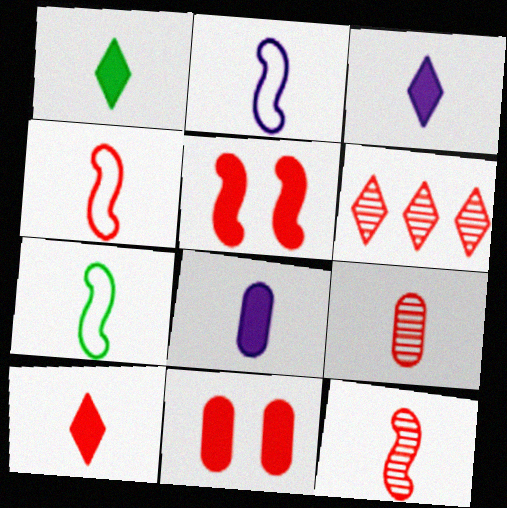[[1, 2, 9], 
[1, 3, 10], 
[2, 4, 7], 
[3, 7, 9], 
[4, 6, 11], 
[4, 9, 10]]